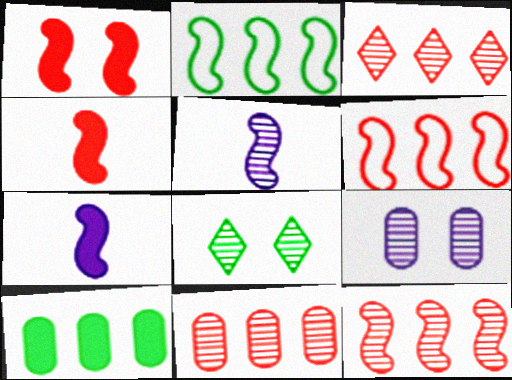[[1, 2, 5], 
[3, 11, 12], 
[5, 8, 11]]